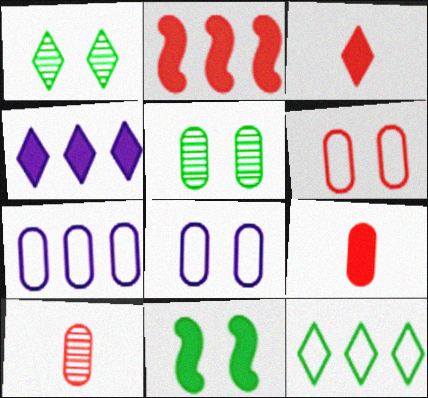[[4, 9, 11], 
[5, 7, 9]]